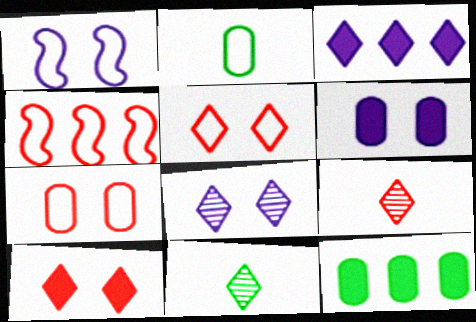[[1, 6, 8], 
[1, 9, 12], 
[3, 5, 11], 
[4, 6, 11]]